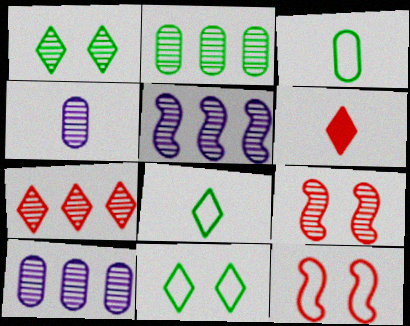[[2, 5, 7]]